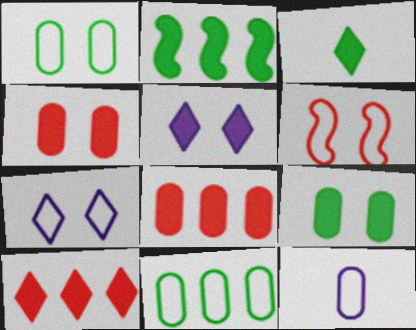[[1, 6, 7], 
[2, 3, 9], 
[3, 5, 10]]